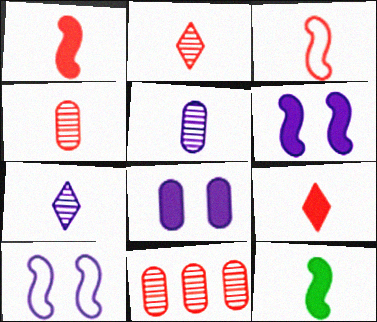[[3, 4, 9]]